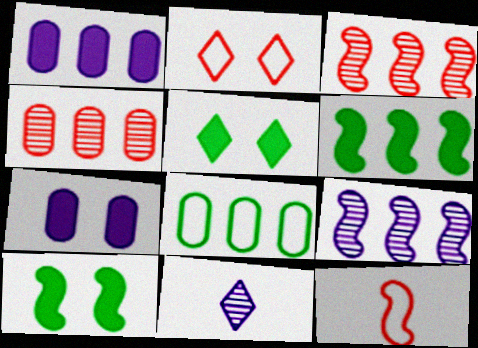[[1, 4, 8], 
[9, 10, 12]]